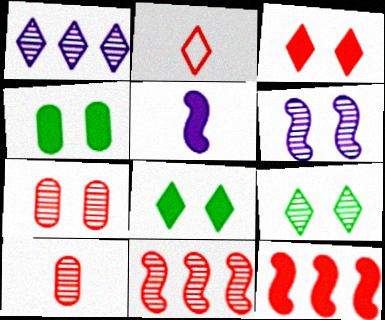[[1, 2, 8], 
[2, 7, 12], 
[6, 7, 9]]